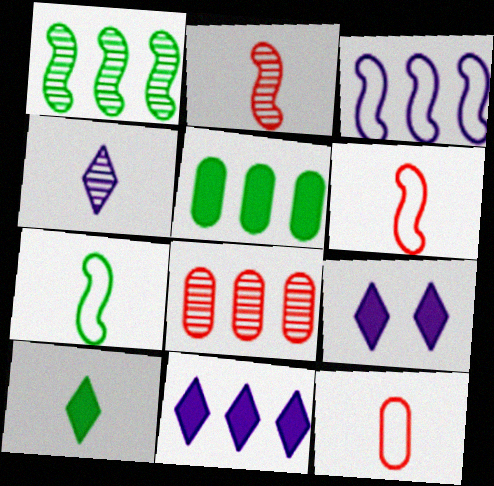[[1, 9, 12], 
[7, 8, 9]]